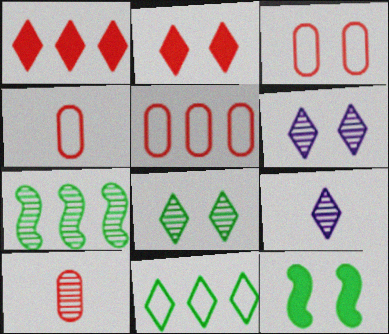[[2, 9, 11], 
[3, 4, 5], 
[3, 6, 12], 
[5, 9, 12], 
[6, 7, 10]]